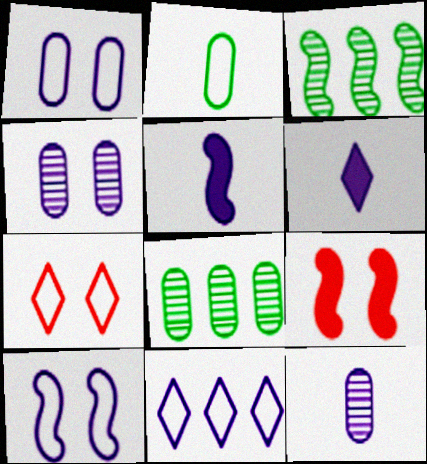[[4, 5, 11], 
[5, 7, 8]]